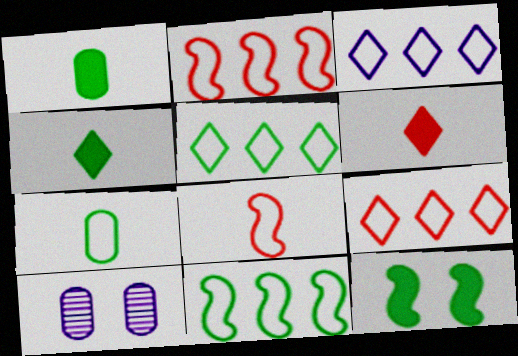[[2, 4, 10], 
[3, 5, 9], 
[6, 10, 11]]